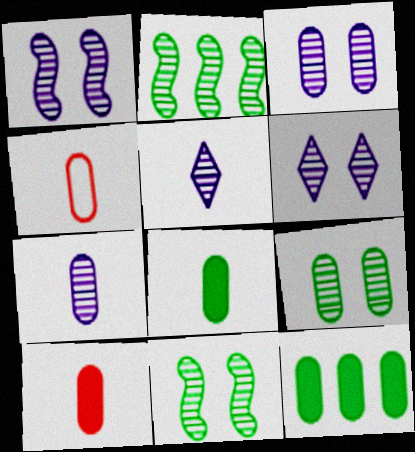[[1, 3, 6], 
[3, 4, 12], 
[4, 7, 8]]